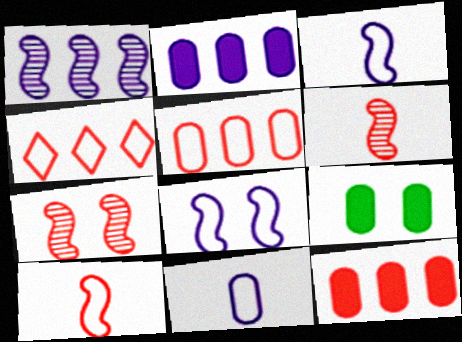[]